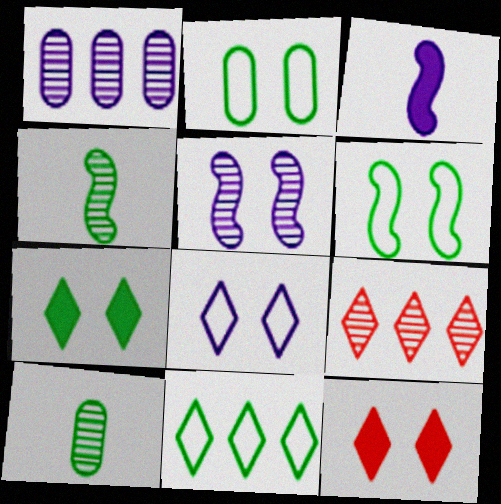[[1, 3, 8], 
[2, 3, 9], 
[2, 5, 12], 
[5, 9, 10]]